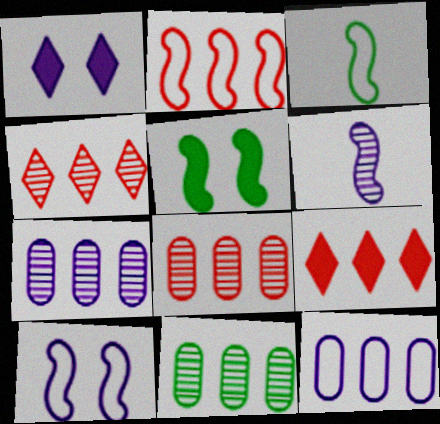[[1, 3, 8], 
[1, 6, 12], 
[2, 3, 10], 
[2, 5, 6], 
[2, 8, 9], 
[7, 8, 11]]